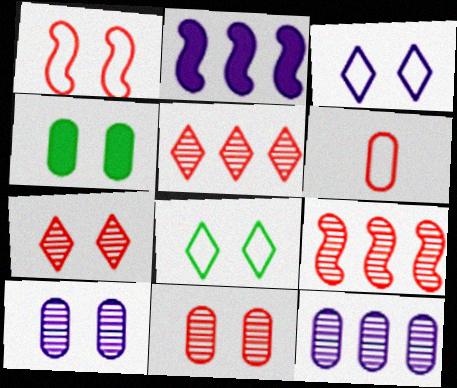[[4, 6, 12]]